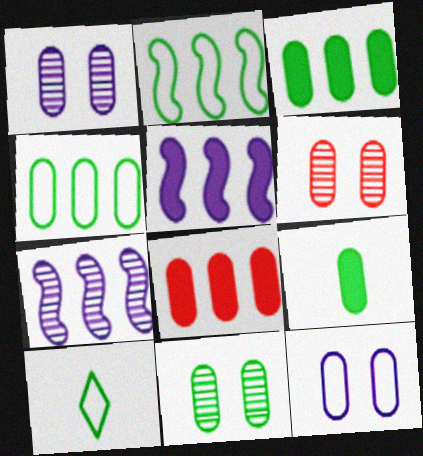[[1, 6, 11], 
[4, 9, 11], 
[5, 6, 10]]